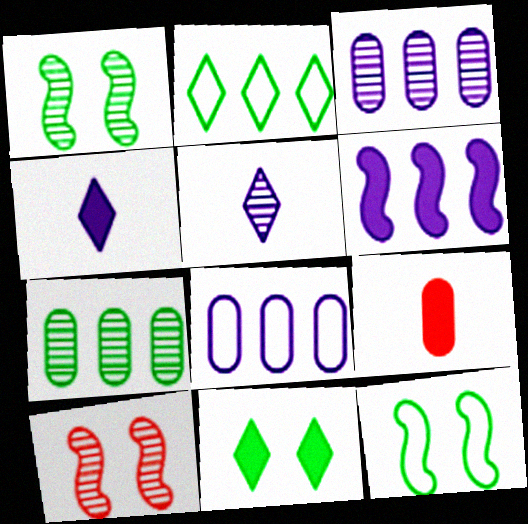[[5, 7, 10], 
[6, 9, 11]]